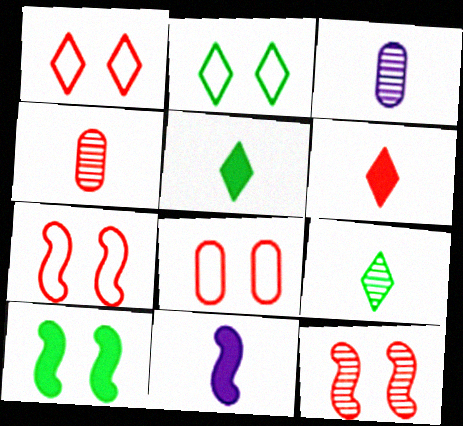[[1, 7, 8]]